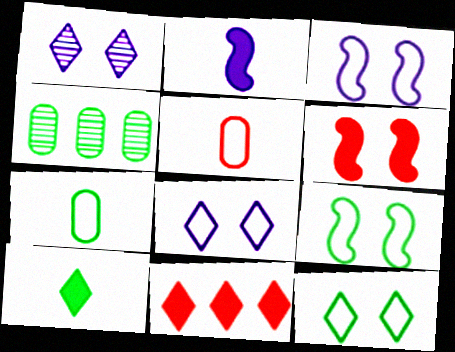[[4, 9, 10]]